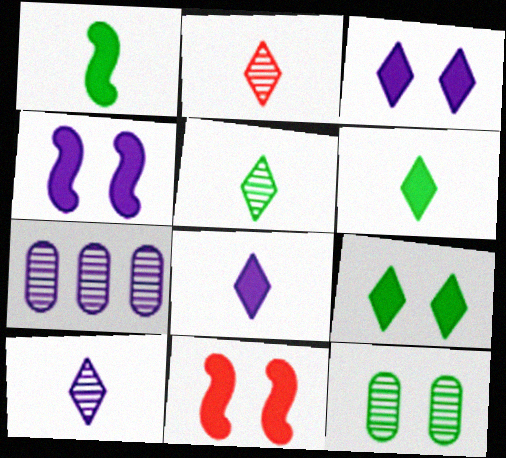[[2, 5, 10]]